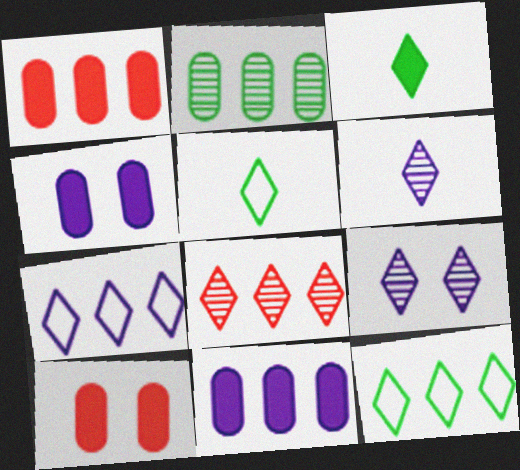[]